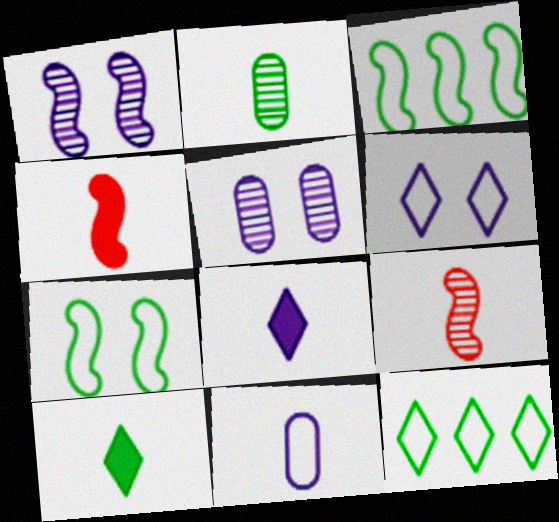[[1, 3, 4], 
[4, 5, 12], 
[9, 10, 11]]